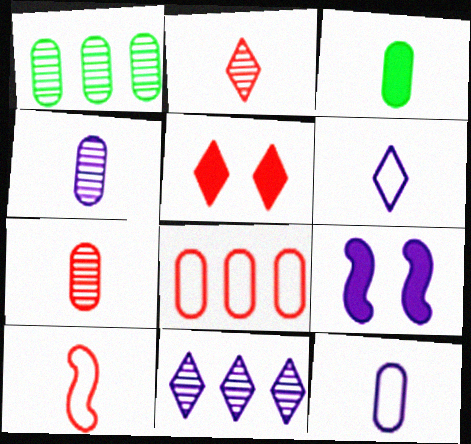[[3, 7, 12], 
[9, 11, 12]]